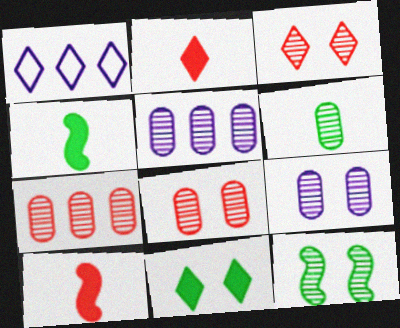[[1, 4, 8], 
[3, 9, 12], 
[5, 6, 8], 
[6, 7, 9]]